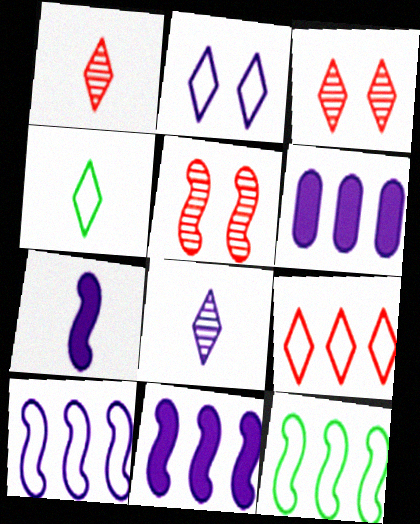[[2, 4, 9], 
[4, 5, 6], 
[5, 7, 12]]